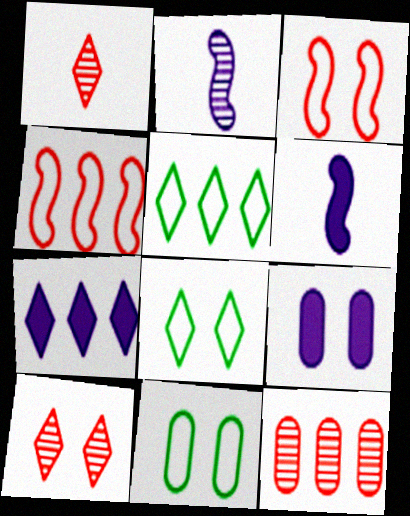[[1, 7, 8], 
[6, 7, 9], 
[6, 8, 12]]